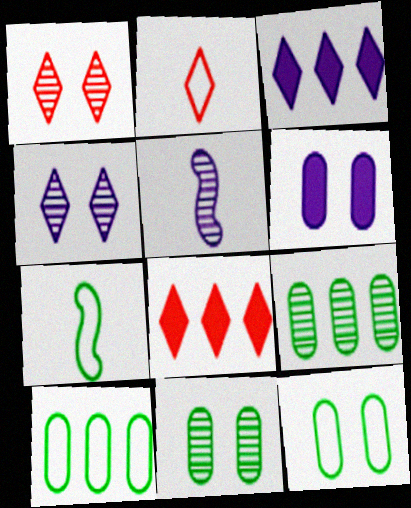[[1, 2, 8], 
[1, 5, 9], 
[5, 8, 12]]